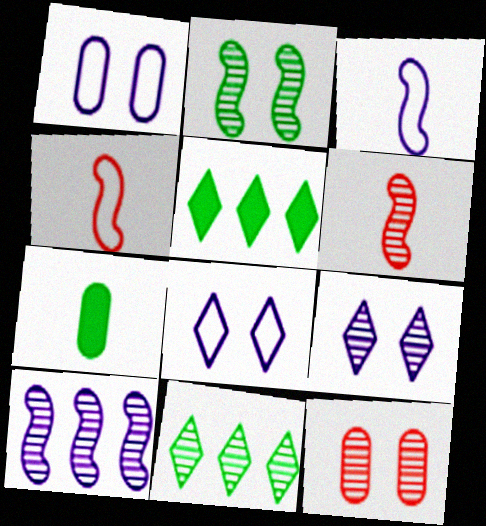[[1, 5, 6], 
[2, 6, 10], 
[2, 9, 12], 
[3, 5, 12]]